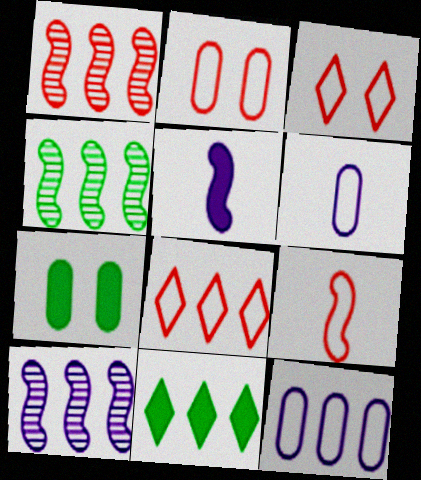[[1, 4, 10], 
[1, 11, 12], 
[2, 8, 9]]